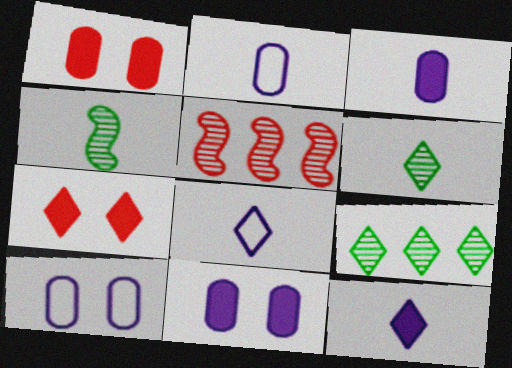[[7, 8, 9]]